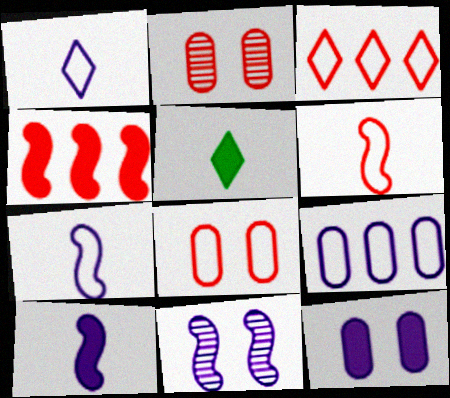[[3, 6, 8], 
[4, 5, 12]]